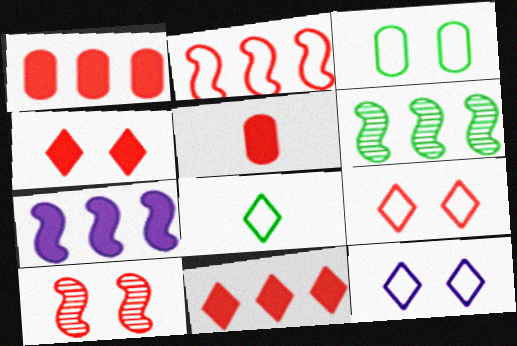[[2, 6, 7], 
[5, 6, 12]]